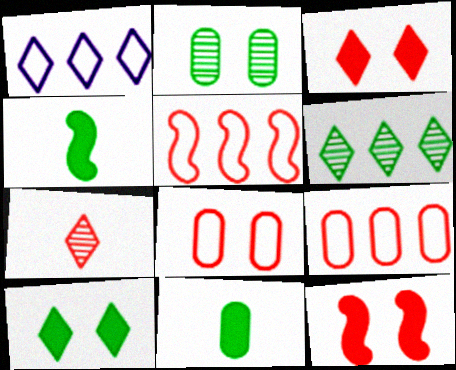[[1, 7, 10], 
[7, 9, 12]]